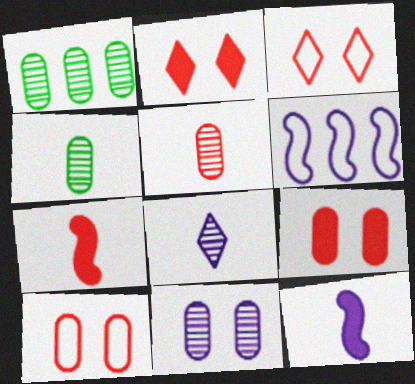[[1, 3, 12], 
[1, 5, 11], 
[2, 4, 6]]